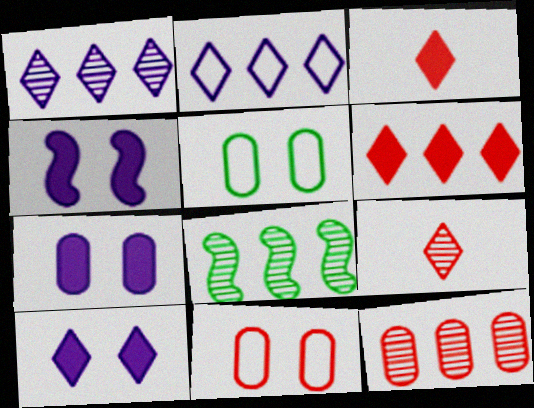[[1, 8, 12], 
[4, 7, 10]]